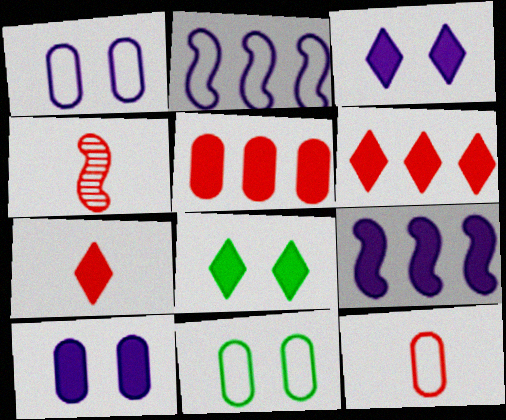[[4, 7, 12]]